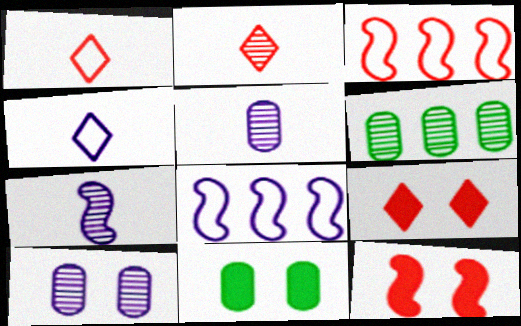[[2, 8, 11], 
[4, 6, 12]]